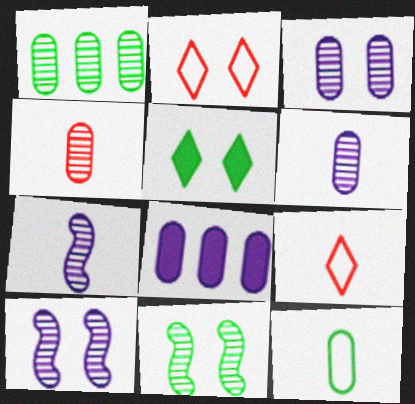[[1, 3, 4], 
[8, 9, 11]]